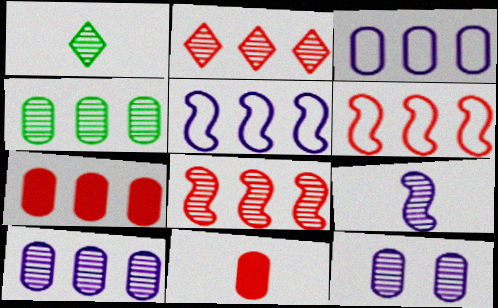[[1, 8, 12], 
[2, 6, 7], 
[3, 4, 7]]